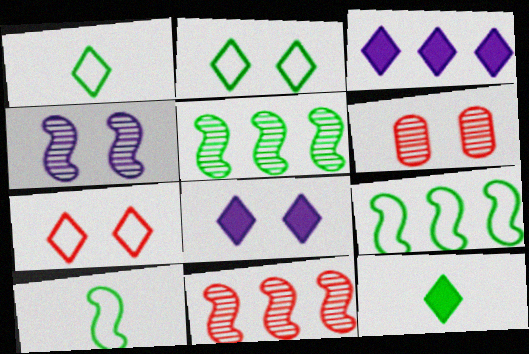[[3, 6, 10]]